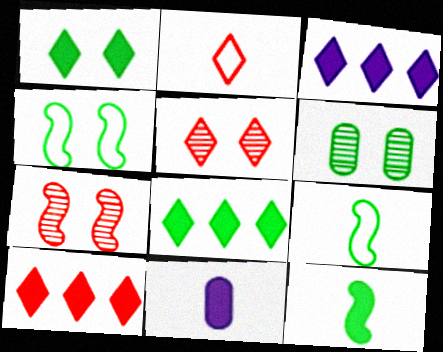[[1, 4, 6], 
[2, 5, 10], 
[3, 8, 10], 
[6, 8, 9]]